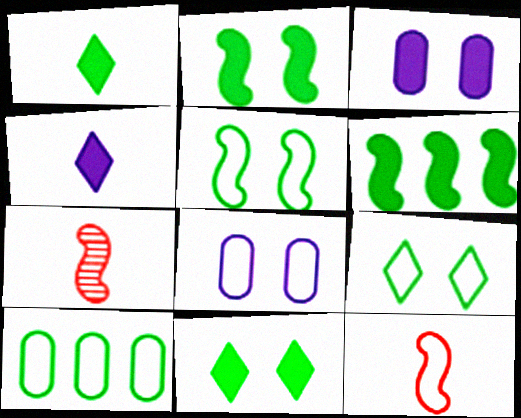[]